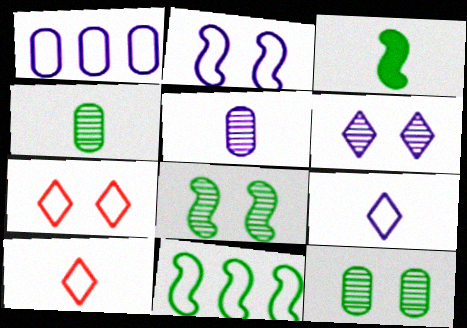[[1, 2, 9], 
[3, 5, 10], 
[3, 8, 11]]